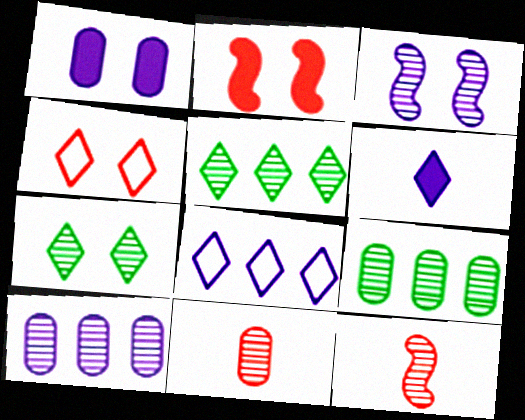[[3, 5, 11], 
[4, 5, 6], 
[7, 10, 12]]